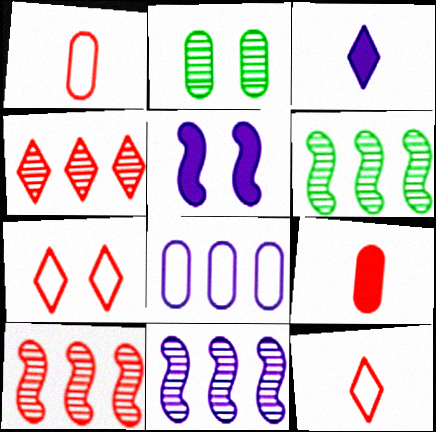[[2, 5, 7], 
[2, 8, 9], 
[6, 10, 11], 
[7, 9, 10]]